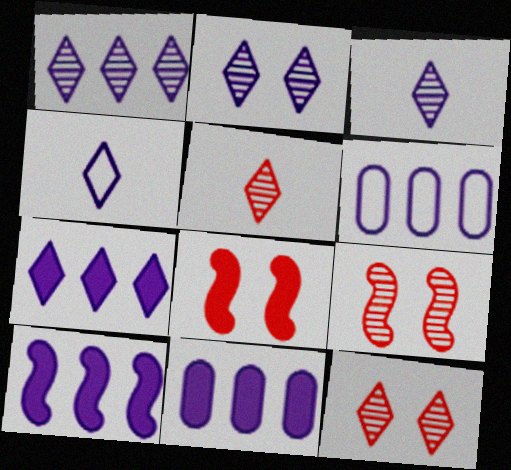[[1, 2, 3], 
[1, 6, 10], 
[2, 4, 7], 
[7, 10, 11]]